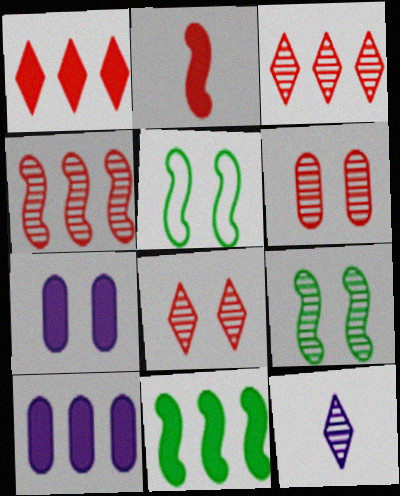[[1, 10, 11], 
[5, 7, 8]]